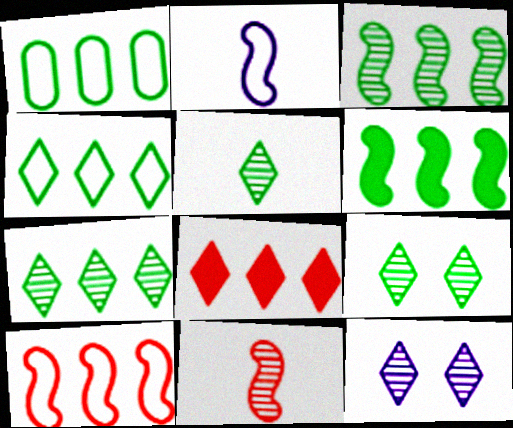[[1, 6, 7], 
[5, 7, 9]]